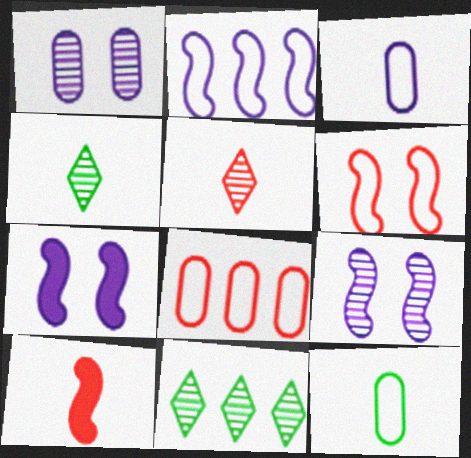[[3, 4, 10], 
[4, 7, 8]]